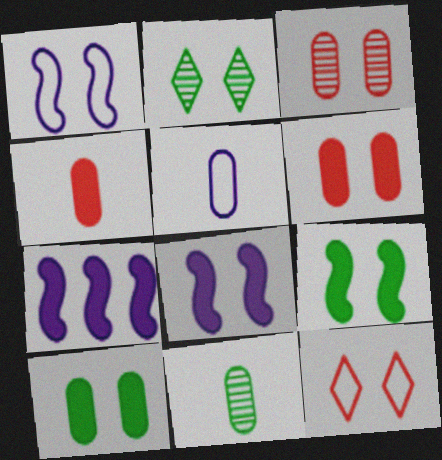[[1, 2, 6], 
[4, 5, 11], 
[7, 11, 12]]